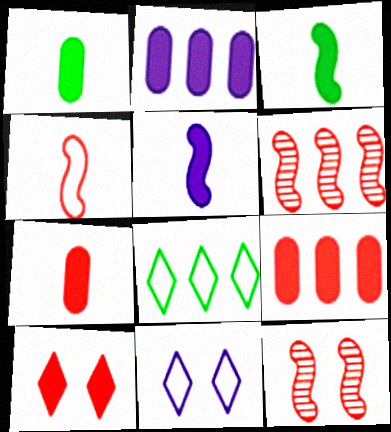[[1, 6, 11], 
[2, 3, 10], 
[2, 6, 8]]